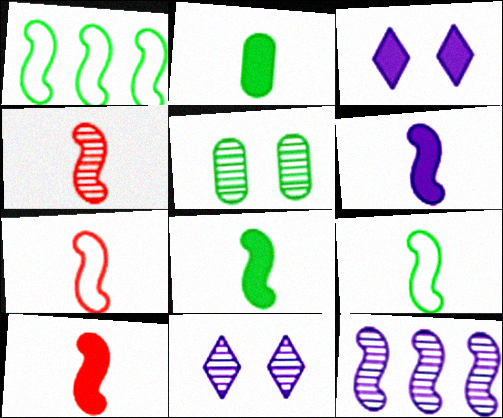[[4, 6, 9], 
[4, 7, 10], 
[6, 8, 10]]